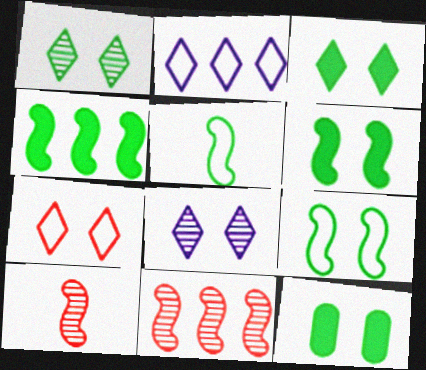[[1, 9, 12], 
[2, 10, 12], 
[3, 6, 12], 
[3, 7, 8]]